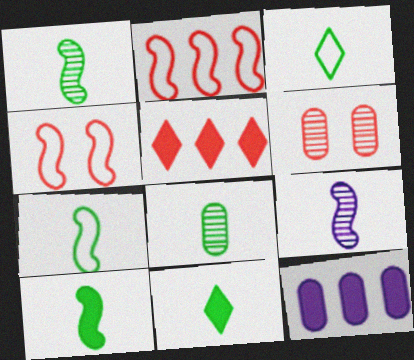[[1, 7, 10], 
[3, 8, 10], 
[7, 8, 11]]